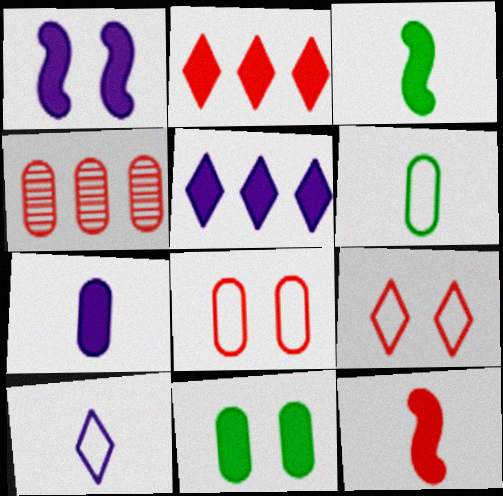[[1, 5, 7], 
[4, 9, 12], 
[5, 11, 12]]